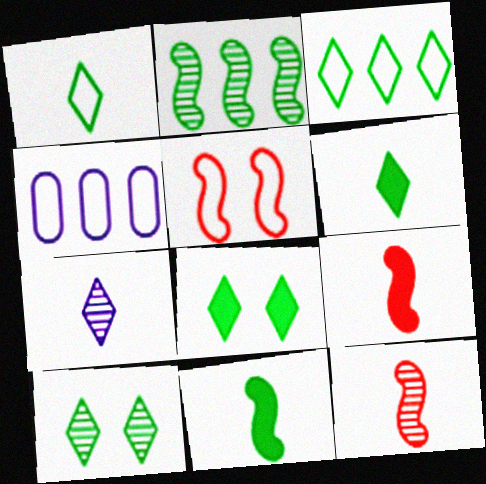[[1, 4, 5], 
[3, 6, 10], 
[4, 8, 12], 
[4, 9, 10]]